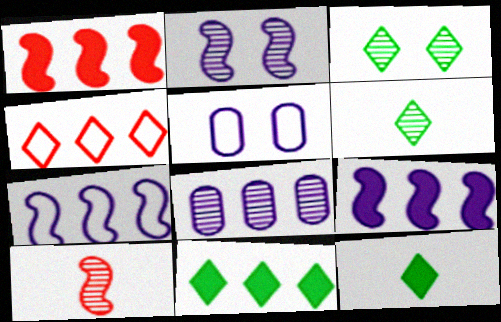[[1, 5, 6], 
[3, 8, 10], 
[5, 10, 11]]